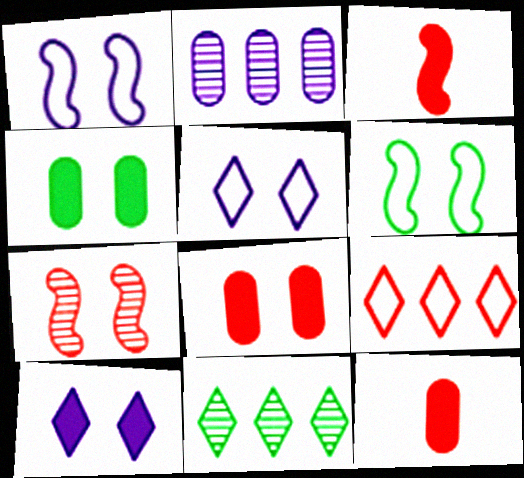[[1, 11, 12], 
[4, 5, 7], 
[7, 9, 12]]